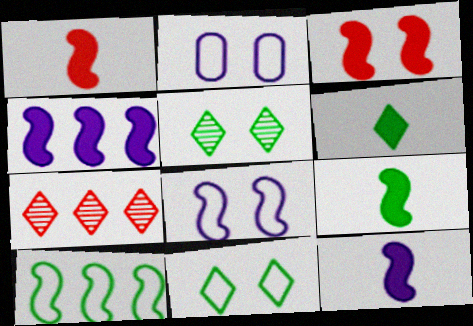[[1, 9, 12], 
[2, 3, 5], 
[2, 7, 9], 
[3, 4, 9]]